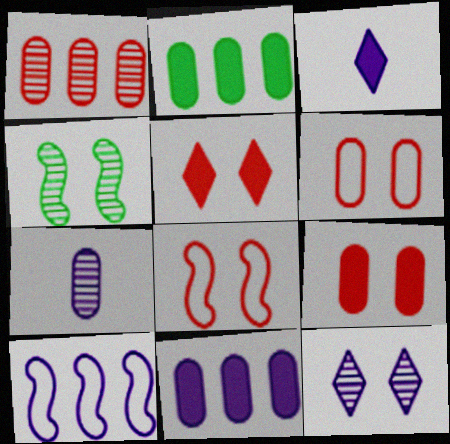[[2, 6, 7]]